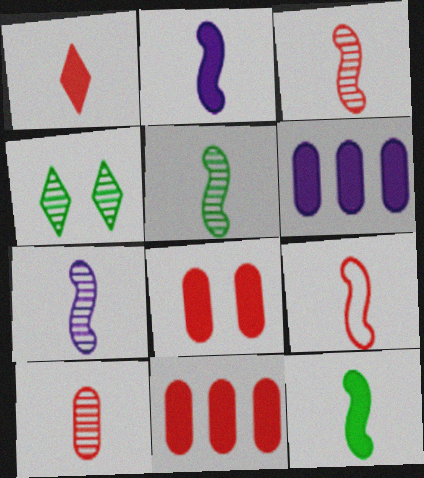[[1, 9, 10], 
[2, 5, 9], 
[3, 5, 7], 
[4, 6, 9], 
[7, 9, 12]]